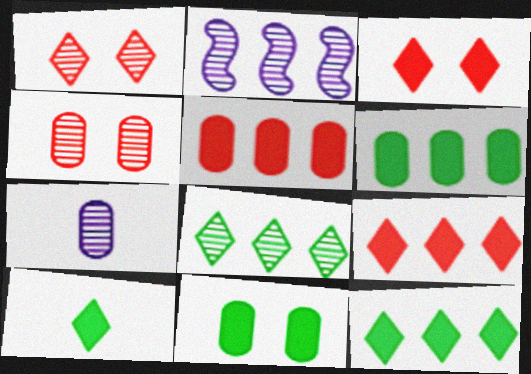[]